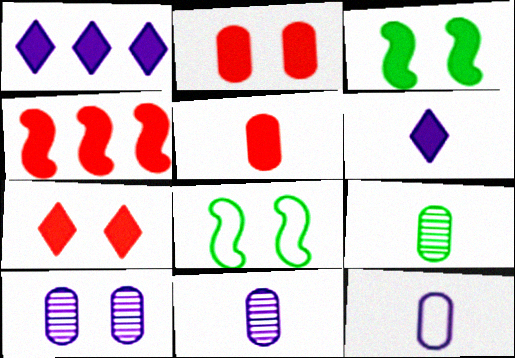[[1, 3, 5], 
[4, 5, 7], 
[5, 9, 12], 
[7, 8, 10]]